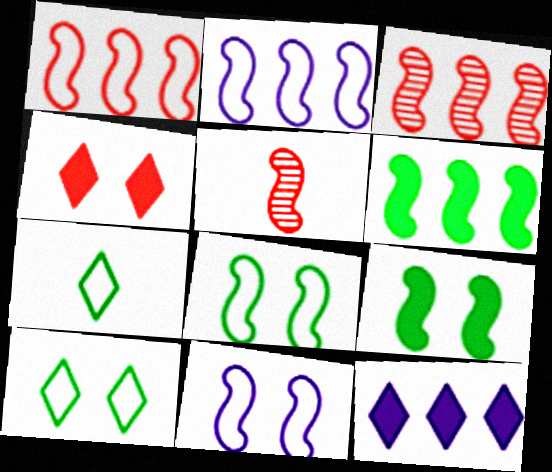[[2, 3, 6], 
[2, 5, 9], 
[5, 6, 11]]